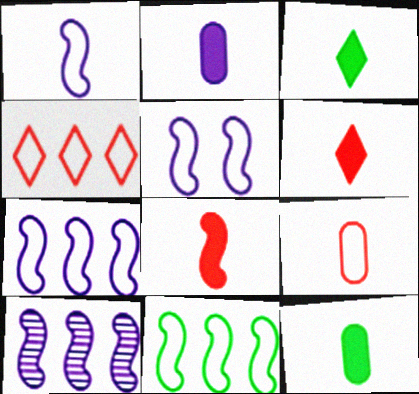[[1, 5, 7], 
[2, 3, 8]]